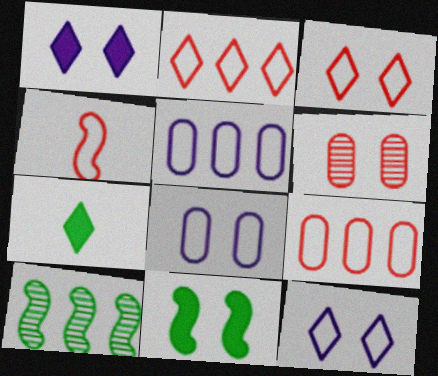[[3, 4, 9], 
[6, 11, 12]]